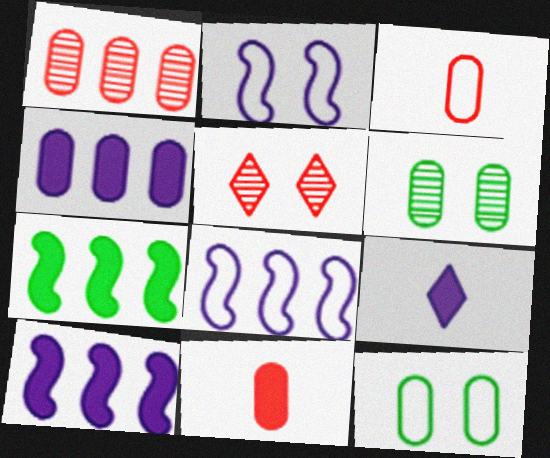[[3, 4, 6]]